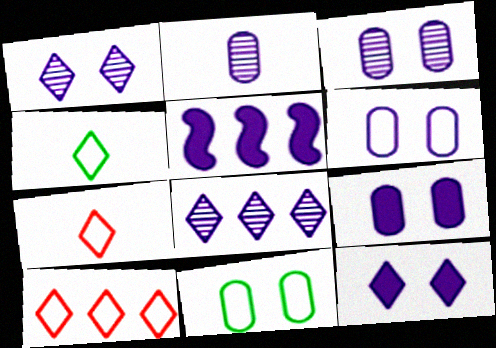[[3, 6, 9]]